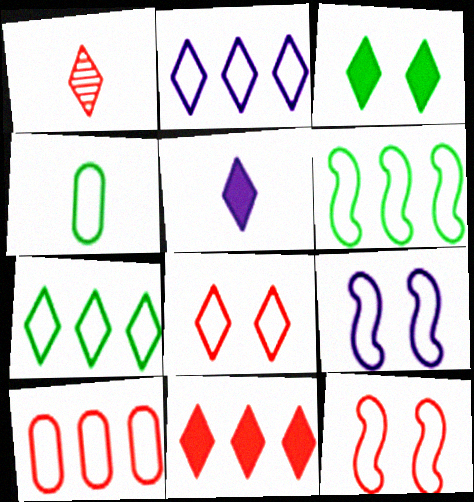[[1, 2, 3], 
[1, 8, 11], 
[2, 4, 12], 
[2, 6, 10], 
[3, 5, 11]]